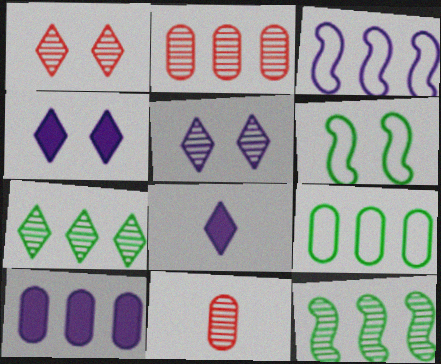[[2, 6, 8], 
[2, 9, 10], 
[5, 11, 12]]